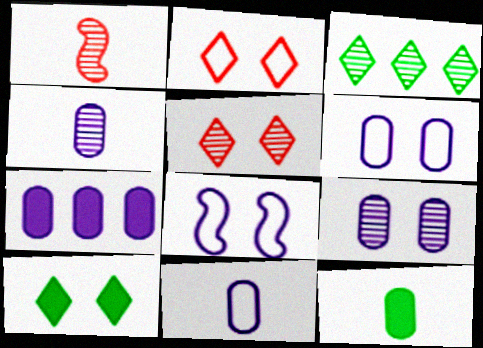[[1, 3, 9], 
[4, 6, 7], 
[7, 9, 11]]